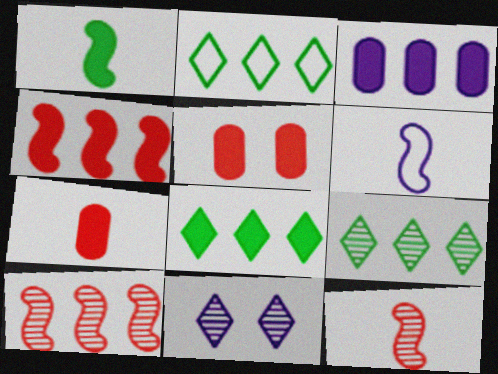[[1, 6, 12], 
[2, 3, 10], 
[2, 8, 9], 
[3, 4, 8], 
[3, 6, 11], 
[5, 6, 9]]